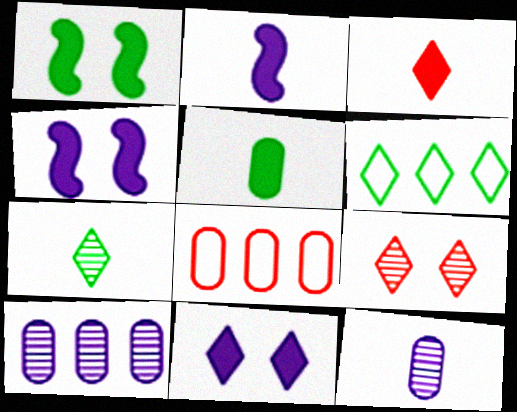[[2, 3, 5], 
[4, 7, 8]]